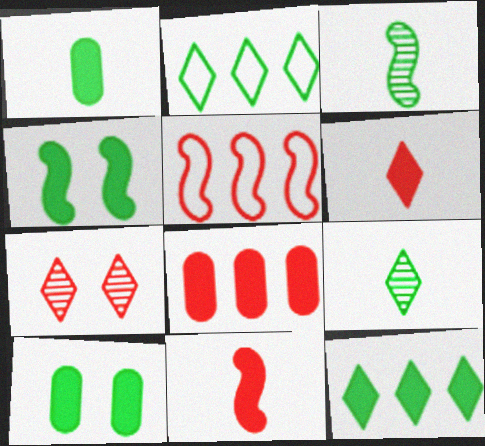[[1, 4, 12], 
[2, 3, 10]]